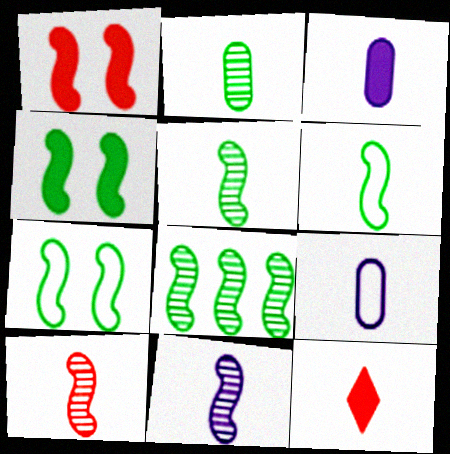[[4, 6, 8], 
[5, 9, 12], 
[5, 10, 11]]